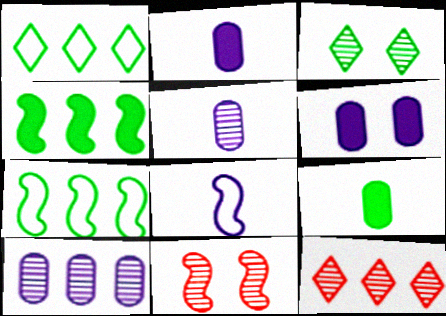[[1, 2, 11], 
[3, 7, 9], 
[4, 8, 11]]